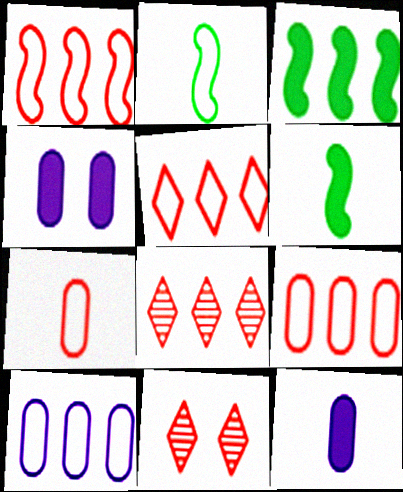[[1, 5, 9], 
[2, 4, 8], 
[3, 8, 10], 
[6, 10, 11]]